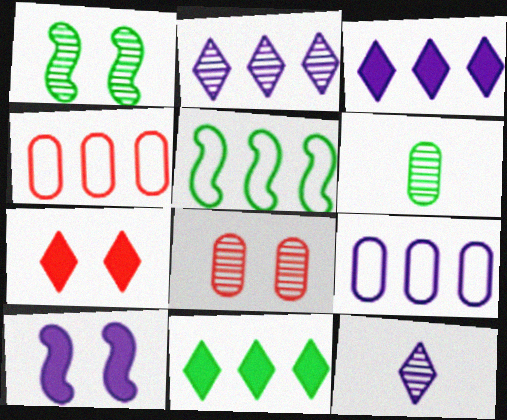[[9, 10, 12]]